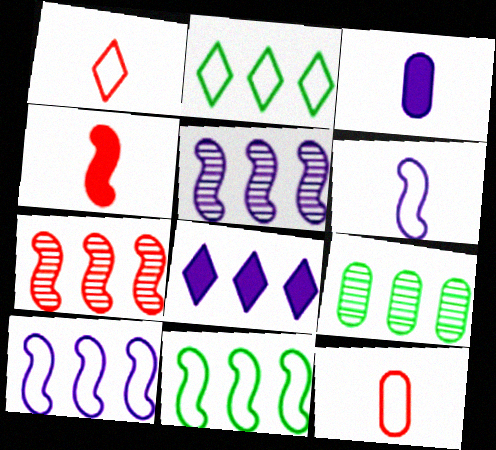[]